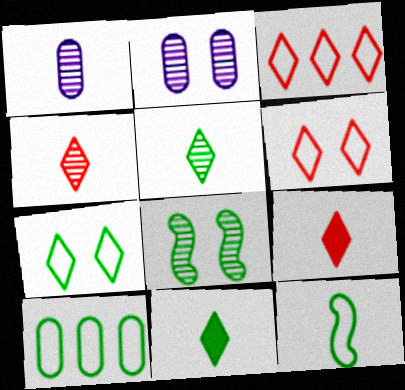[[1, 9, 12], 
[7, 10, 12], 
[8, 10, 11]]